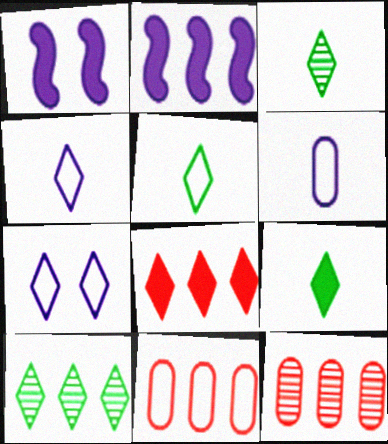[[1, 3, 11], 
[1, 5, 12], 
[2, 10, 11], 
[3, 5, 9], 
[3, 7, 8]]